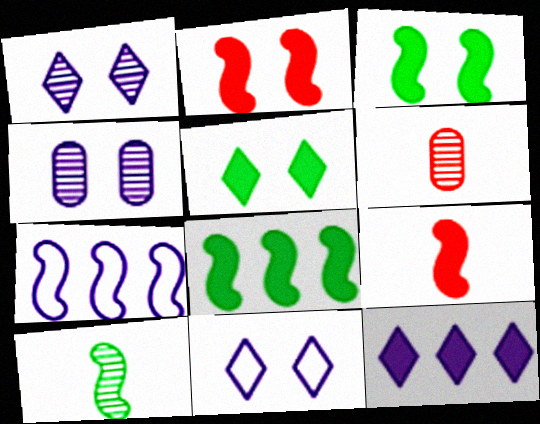[[2, 7, 10], 
[5, 6, 7], 
[6, 8, 11]]